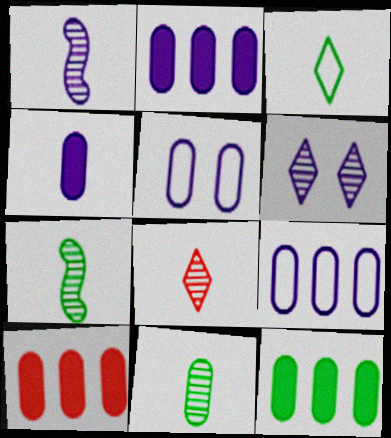[[1, 8, 11], 
[2, 10, 12], 
[5, 10, 11]]